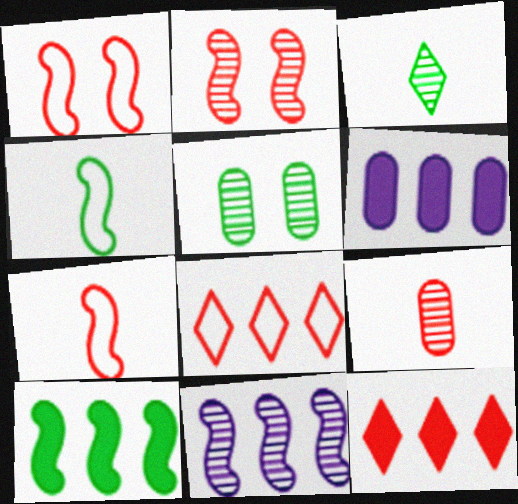[[1, 3, 6], 
[1, 9, 12], 
[6, 10, 12]]